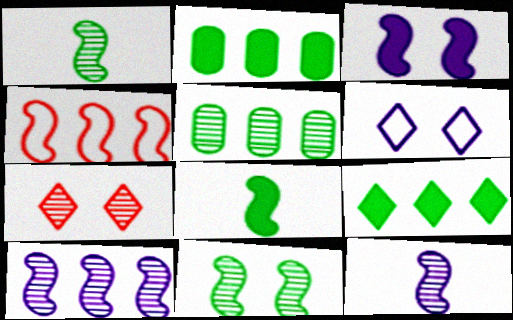[[1, 3, 4], 
[5, 7, 12]]